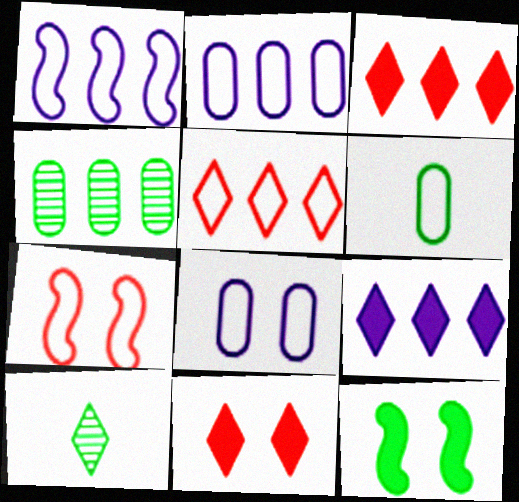[[1, 3, 4]]